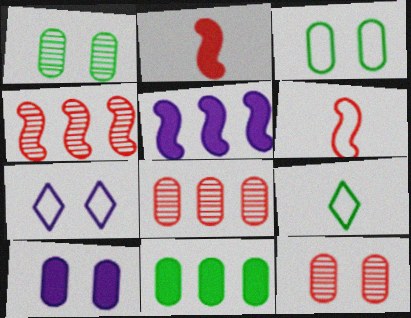[[3, 10, 12], 
[4, 9, 10], 
[5, 9, 12]]